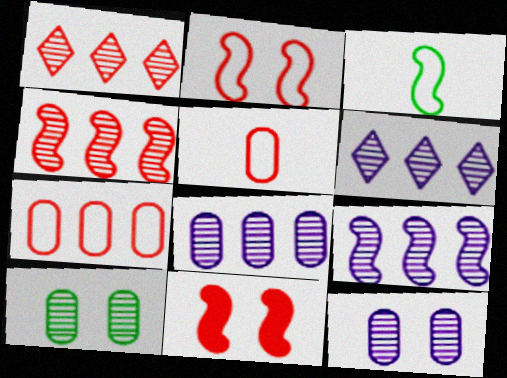[[1, 5, 11], 
[3, 9, 11], 
[6, 8, 9]]